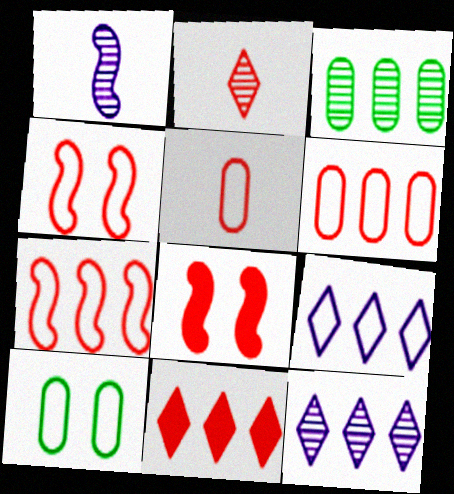[[1, 10, 11], 
[2, 6, 8]]